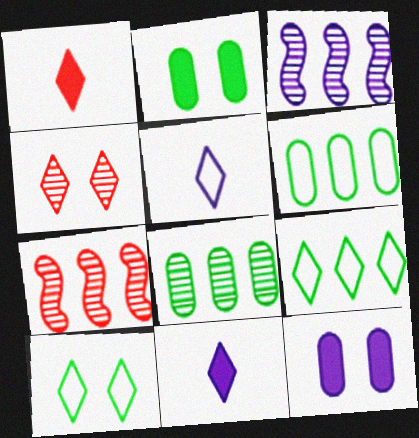[[2, 5, 7], 
[3, 5, 12], 
[4, 9, 11]]